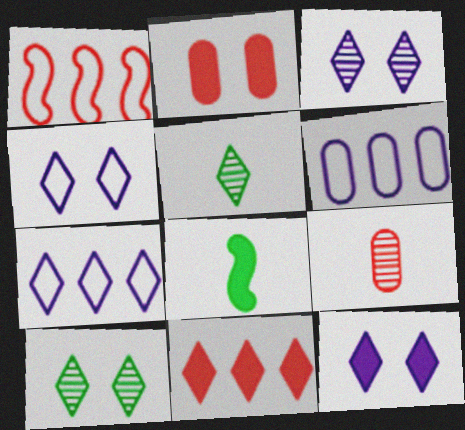[[3, 4, 12], 
[4, 5, 11]]